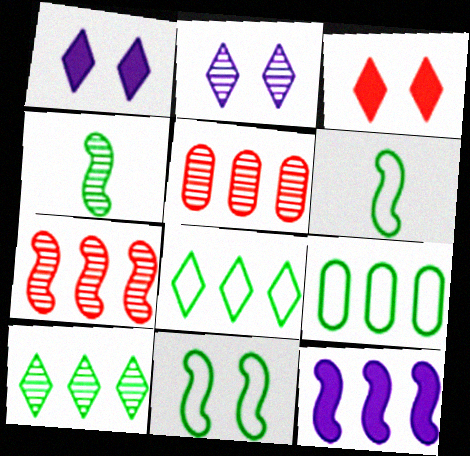[[1, 5, 6], 
[2, 4, 5], 
[5, 8, 12]]